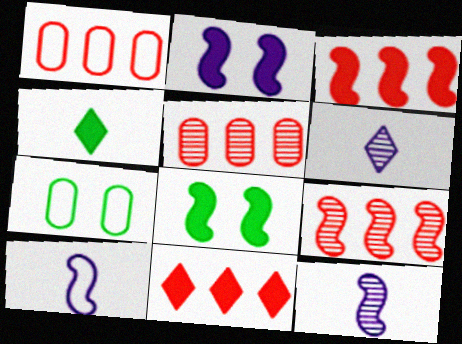[[1, 6, 8], 
[1, 9, 11], 
[3, 6, 7], 
[7, 11, 12], 
[8, 9, 10]]